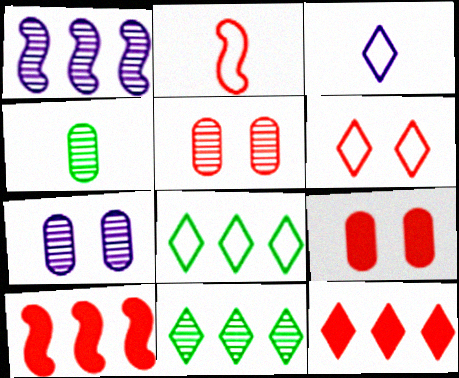[[2, 5, 12], 
[3, 6, 8]]